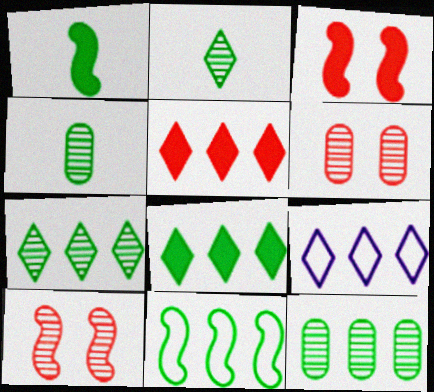[[1, 6, 9], 
[3, 4, 9], 
[5, 7, 9], 
[8, 11, 12]]